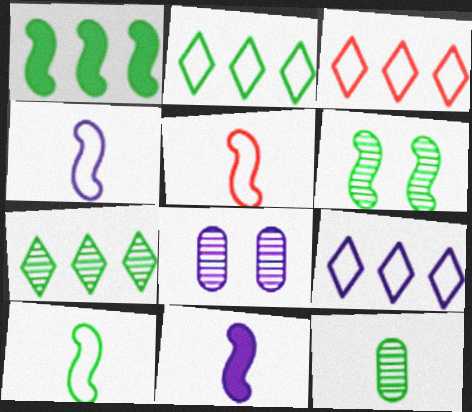[[1, 6, 10], 
[2, 3, 9], 
[4, 5, 10], 
[6, 7, 12], 
[8, 9, 11]]